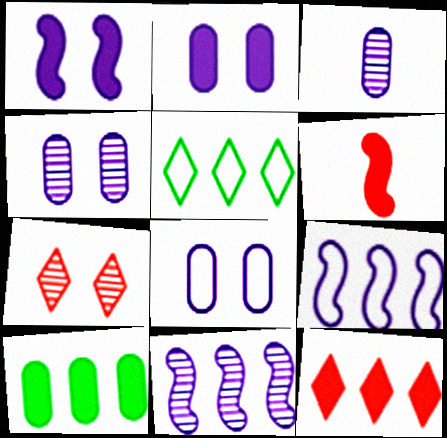[[2, 4, 8], 
[4, 5, 6]]